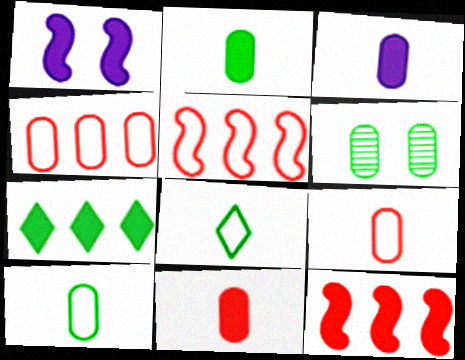[[1, 7, 11], 
[2, 3, 11], 
[3, 4, 6]]